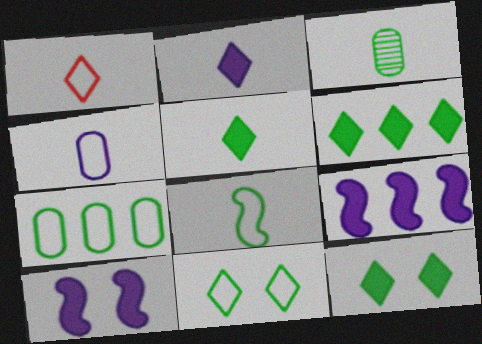[[1, 4, 8], 
[3, 5, 8], 
[5, 6, 12], 
[7, 8, 11]]